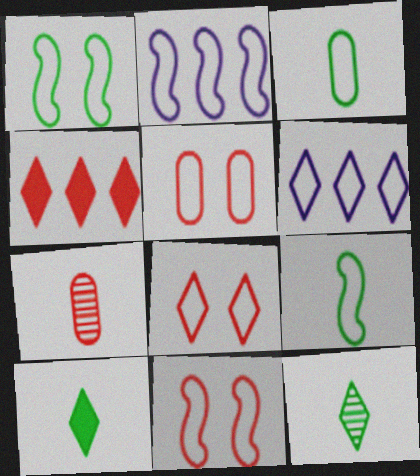[[2, 3, 8], 
[2, 9, 11], 
[3, 6, 11], 
[4, 7, 11], 
[5, 6, 9], 
[5, 8, 11]]